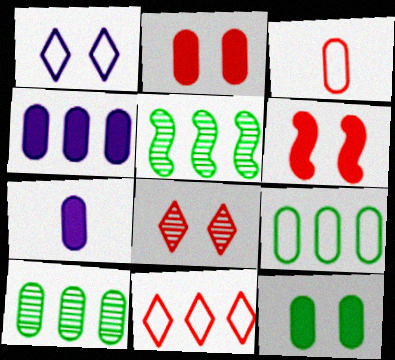[[4, 5, 11]]